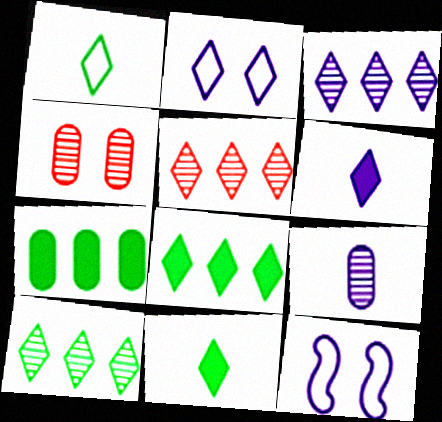[[2, 3, 6], 
[2, 5, 11], 
[3, 5, 10]]